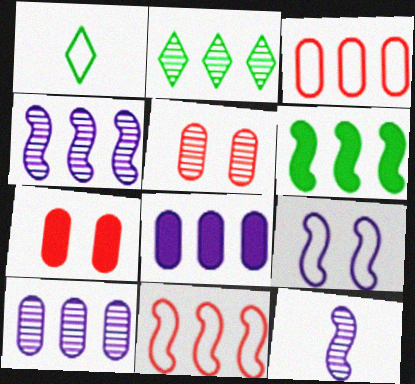[[1, 3, 9], 
[1, 4, 7], 
[2, 5, 12], 
[2, 8, 11], 
[4, 6, 11]]